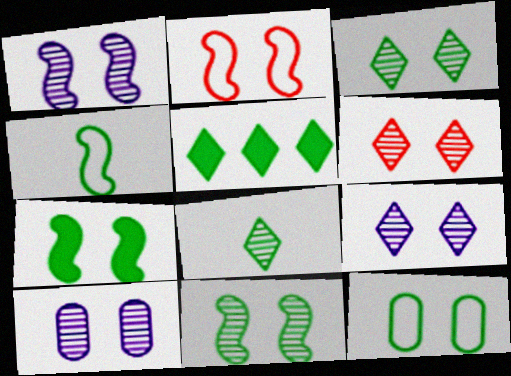[[1, 2, 7], 
[1, 9, 10], 
[3, 6, 9], 
[3, 7, 12], 
[6, 10, 11]]